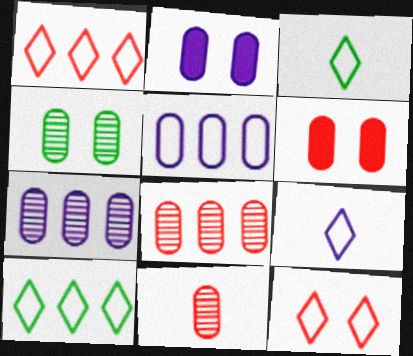[[4, 7, 11], 
[9, 10, 12]]